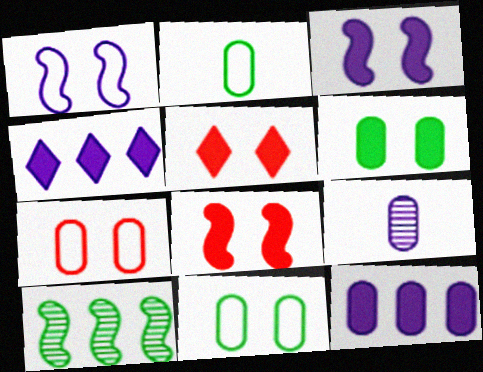[[1, 4, 9], 
[3, 5, 6]]